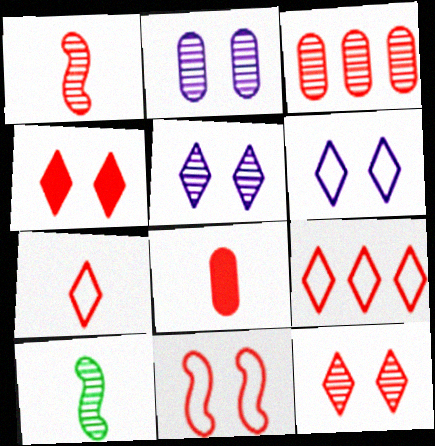[[1, 3, 12], 
[1, 7, 8], 
[3, 5, 10]]